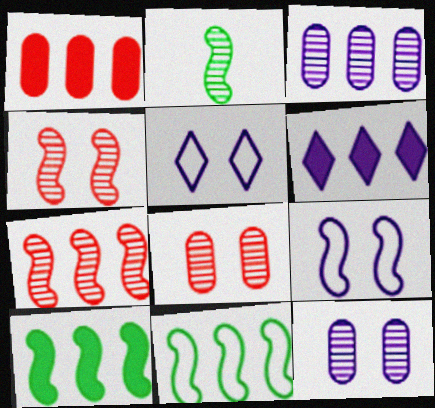[[1, 2, 5], 
[1, 6, 10]]